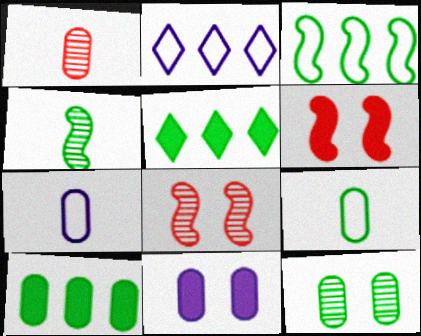[[5, 7, 8], 
[9, 10, 12]]